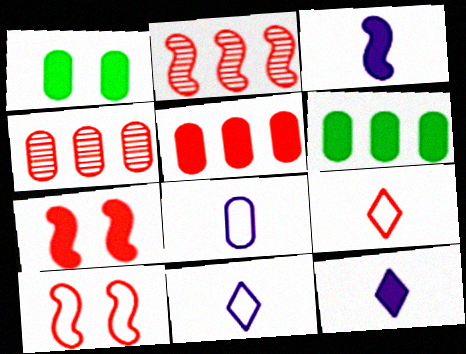[[1, 2, 11], 
[1, 4, 8], 
[4, 7, 9], 
[6, 7, 12]]